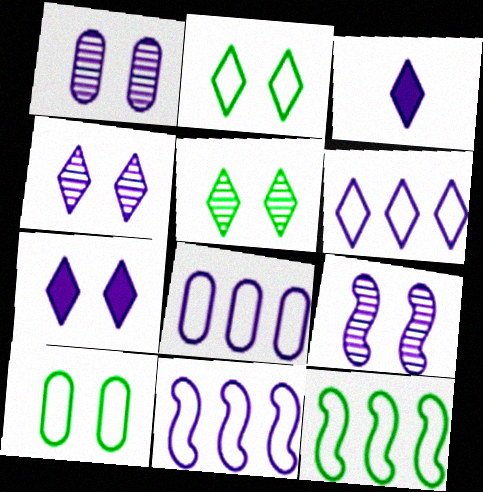[[1, 3, 11], 
[1, 4, 9], 
[3, 4, 6], 
[3, 8, 9], 
[6, 8, 11]]